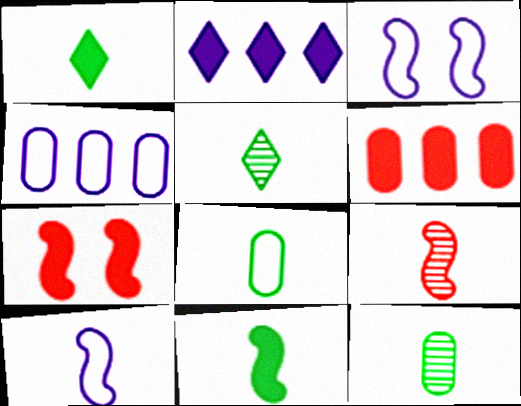[[3, 5, 6], 
[4, 5, 7], 
[5, 8, 11], 
[9, 10, 11]]